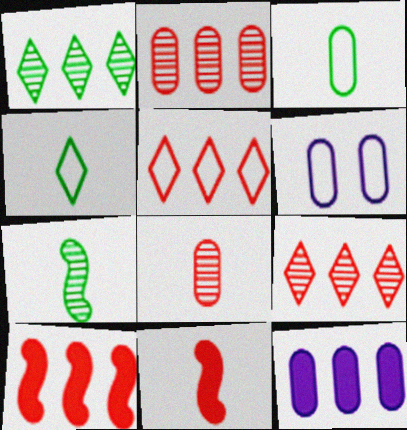[[1, 6, 11], 
[2, 5, 10]]